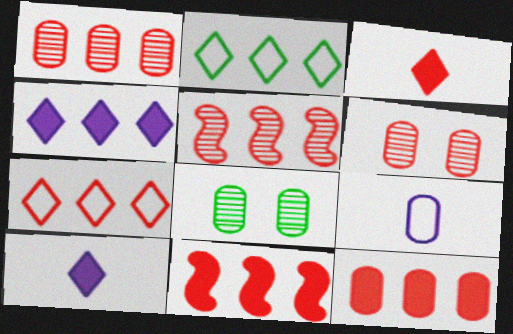[[1, 7, 11], 
[5, 7, 12], 
[8, 9, 12]]